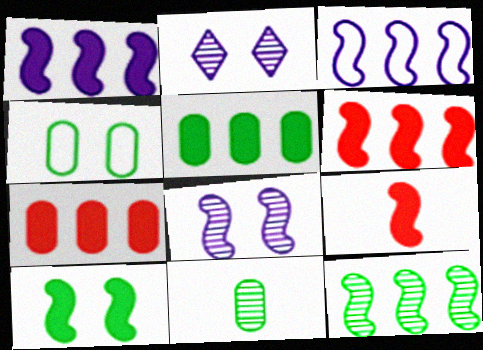[[1, 9, 10], 
[3, 6, 12], 
[4, 5, 11]]